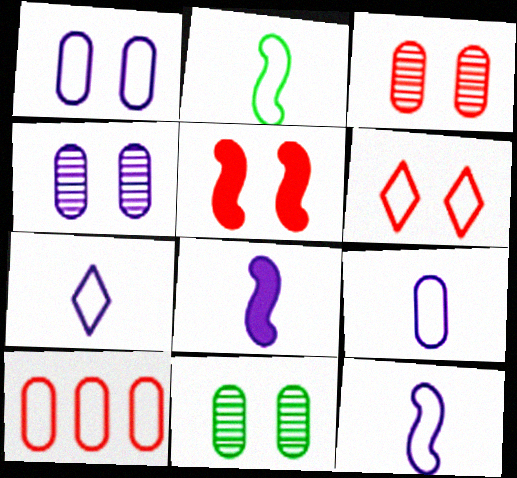[[3, 4, 11], 
[3, 5, 6], 
[7, 9, 12]]